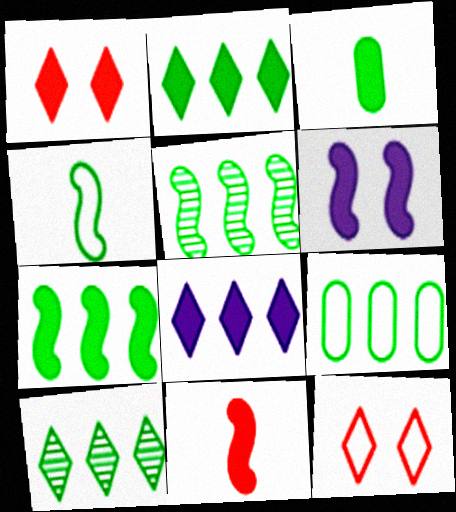[[2, 5, 9], 
[6, 7, 11], 
[7, 9, 10]]